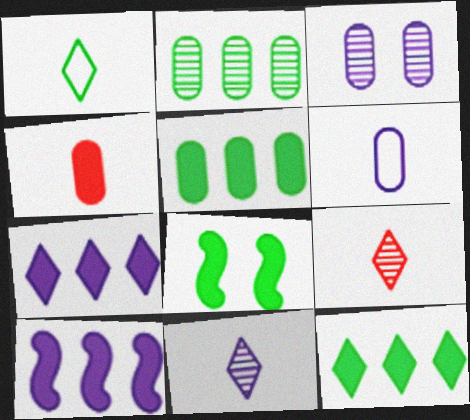[[1, 2, 8], 
[4, 7, 8]]